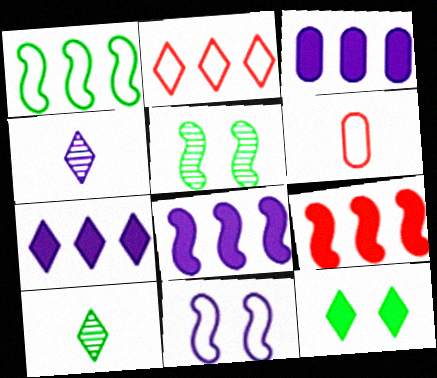[[2, 4, 12], 
[3, 4, 11], 
[3, 7, 8], 
[5, 6, 7]]